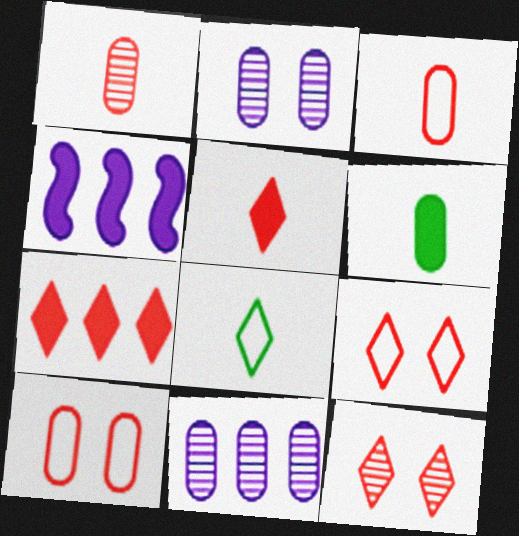[[6, 10, 11]]